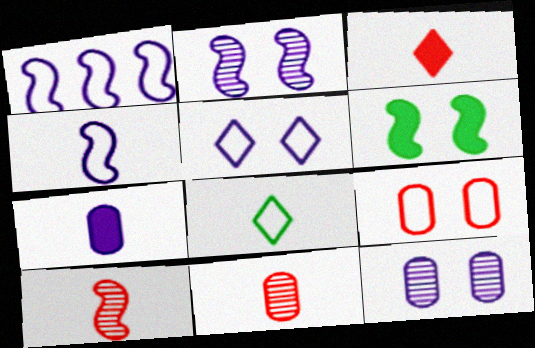[[1, 6, 10], 
[1, 8, 9], 
[7, 8, 10]]